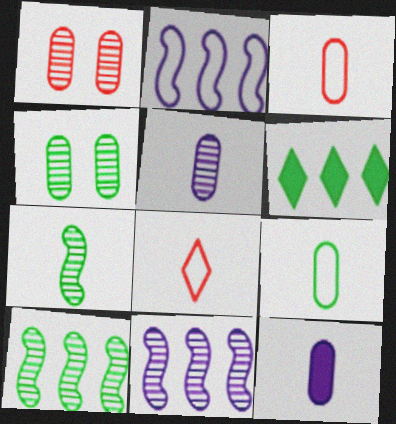[[7, 8, 12]]